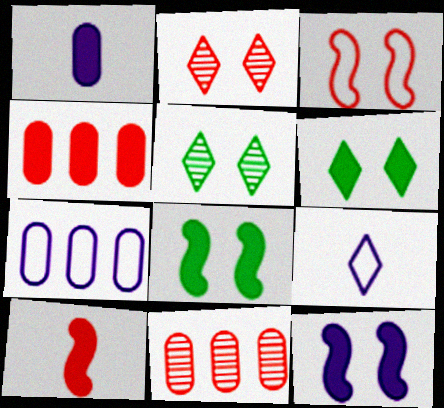[[5, 7, 10], 
[8, 9, 11]]